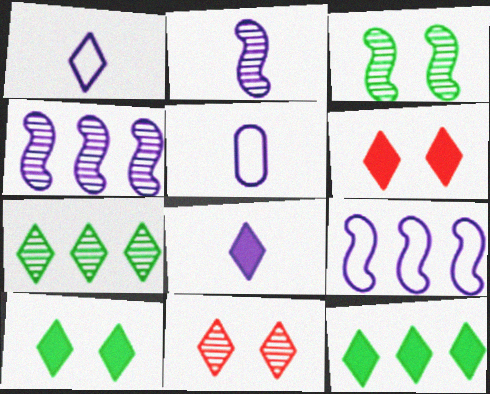[[1, 6, 7], 
[1, 11, 12], 
[2, 5, 8], 
[6, 8, 12]]